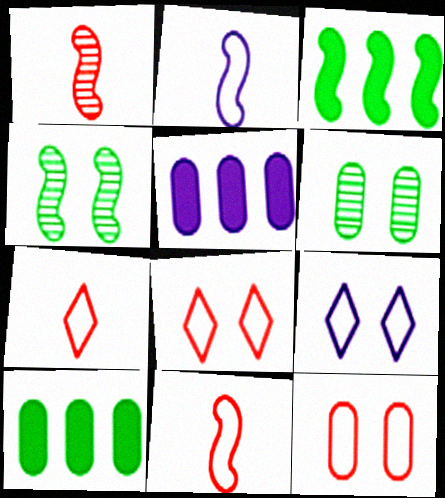[[1, 9, 10], 
[4, 5, 7]]